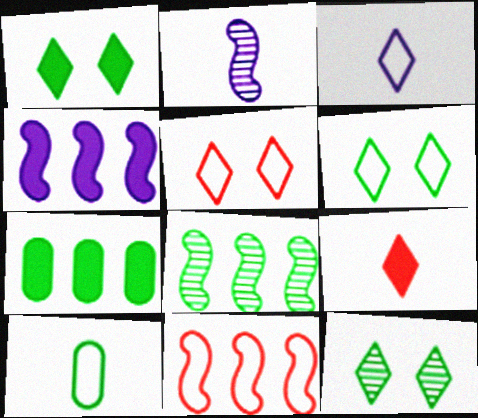[[1, 6, 12], 
[1, 8, 10], 
[2, 5, 7], 
[2, 9, 10], 
[4, 8, 11]]